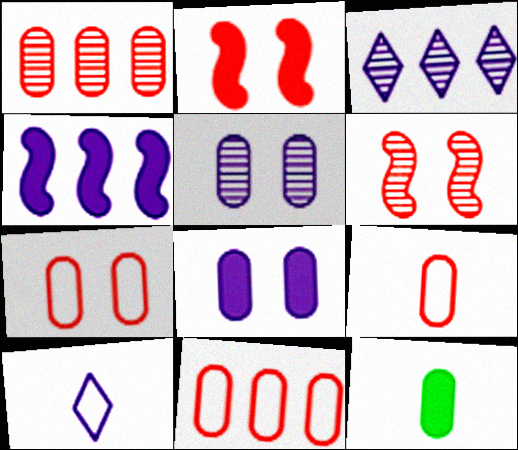[[4, 5, 10], 
[5, 11, 12], 
[7, 9, 11]]